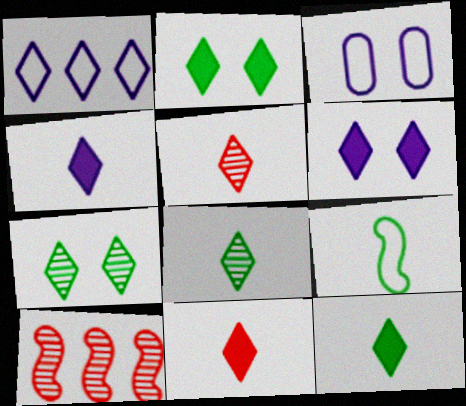[[1, 2, 5], 
[1, 7, 11], 
[3, 10, 12], 
[4, 11, 12]]